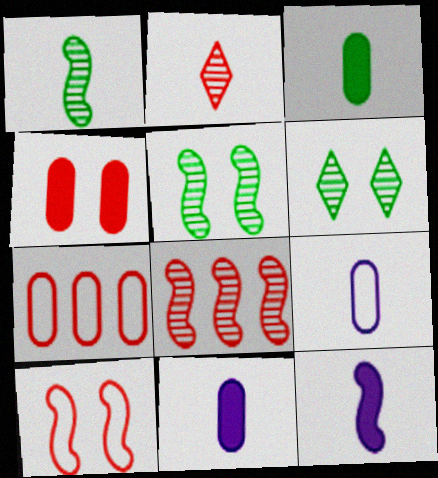[[6, 7, 12]]